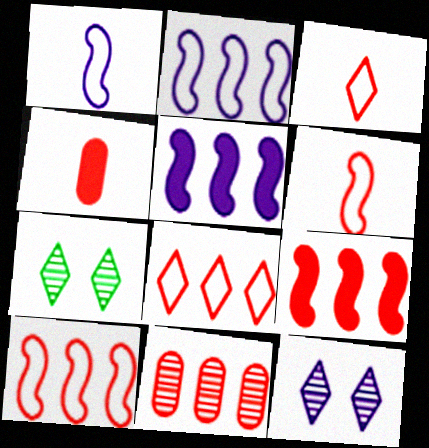[[2, 4, 7], 
[8, 9, 11]]